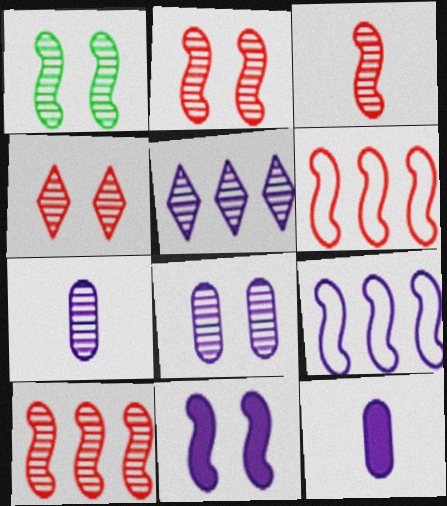[[1, 4, 8], 
[2, 3, 10]]